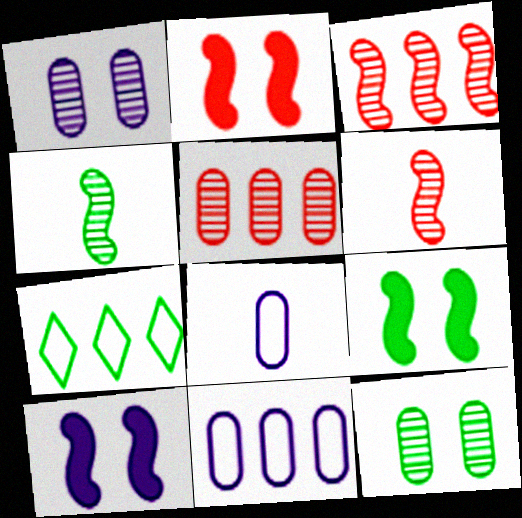[[2, 9, 10]]